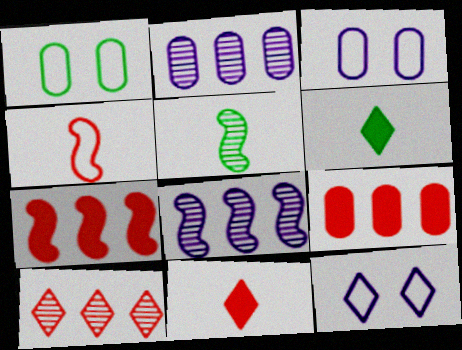[[1, 8, 11], 
[5, 9, 12], 
[6, 10, 12]]